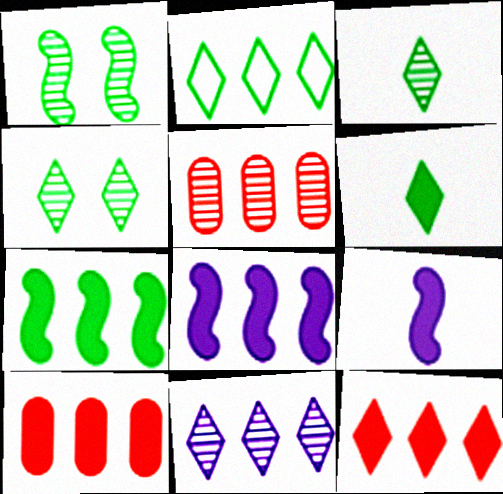[[2, 4, 6], 
[2, 5, 8], 
[2, 11, 12]]